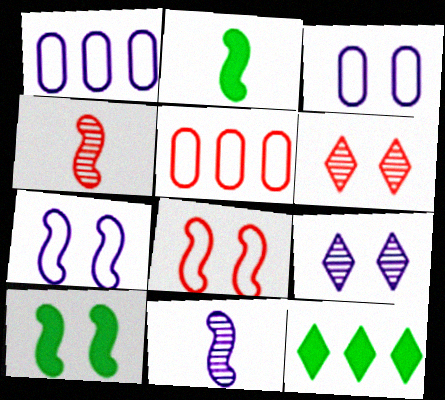[[1, 2, 6], 
[2, 5, 9], 
[3, 4, 12], 
[3, 6, 10]]